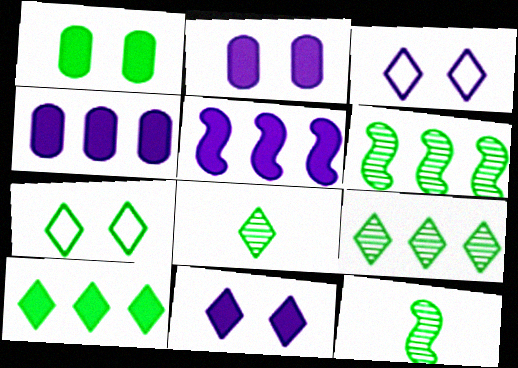[[7, 8, 10]]